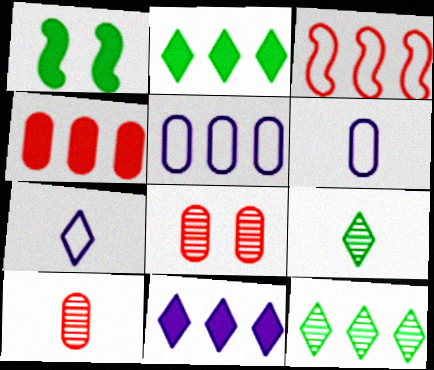[]